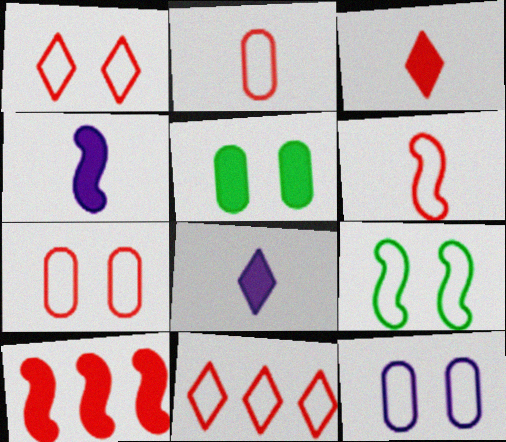[[1, 9, 12], 
[5, 8, 10], 
[6, 7, 11]]